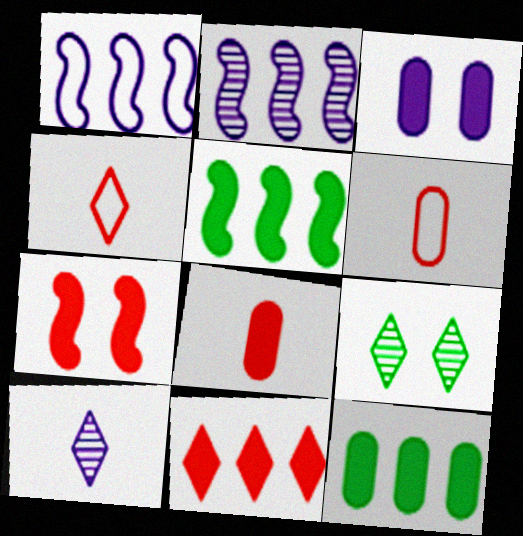[[1, 3, 10], 
[1, 8, 9], 
[3, 8, 12], 
[7, 8, 11]]